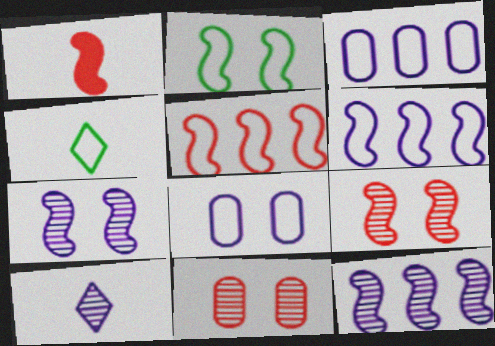[[1, 2, 12], 
[1, 5, 9], 
[4, 5, 8]]